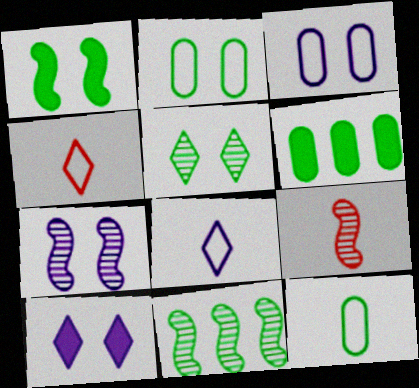[[1, 2, 5], 
[3, 7, 10], 
[4, 6, 7], 
[7, 9, 11]]